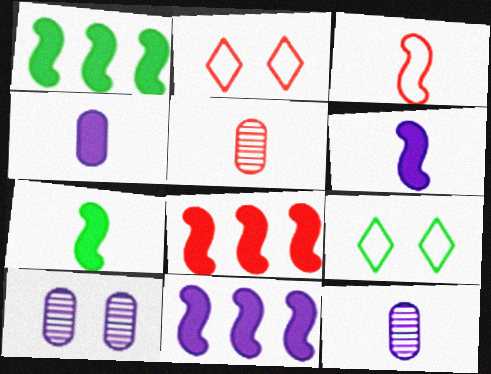[[1, 2, 12], 
[1, 8, 11], 
[2, 5, 8], 
[5, 9, 11], 
[8, 9, 12]]